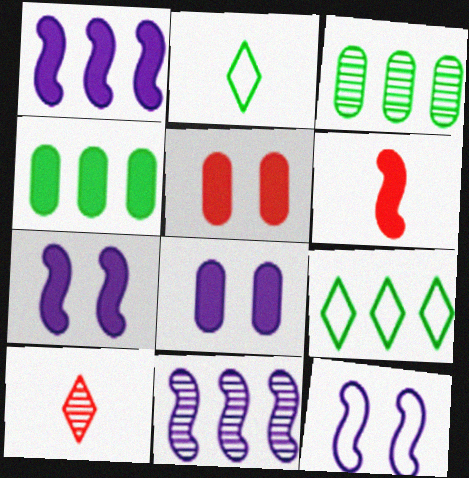[[2, 5, 11], 
[4, 10, 12]]